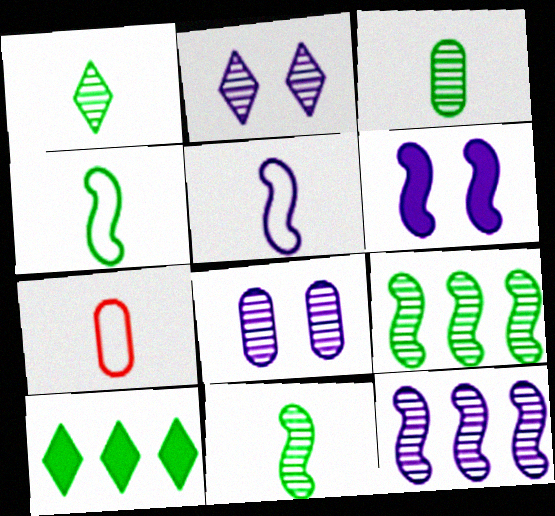[[1, 3, 11], 
[5, 6, 12]]